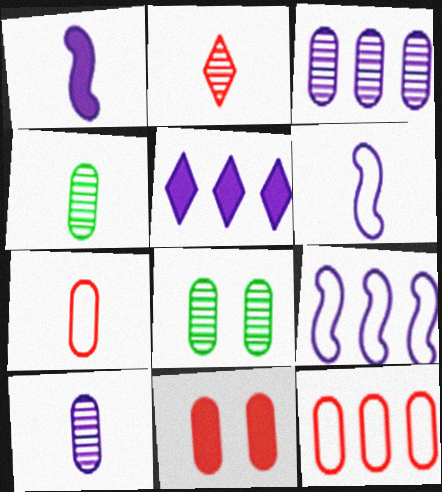[[3, 5, 9]]